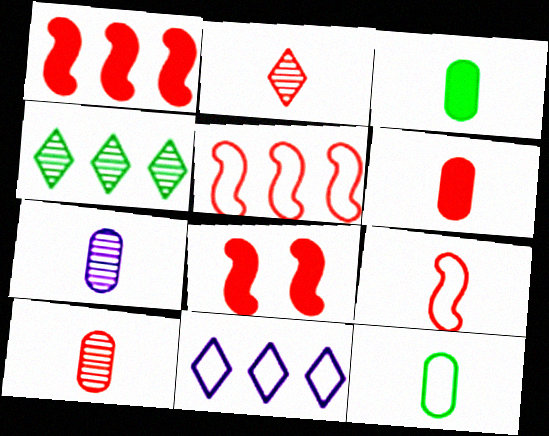[[2, 6, 9], 
[6, 7, 12]]